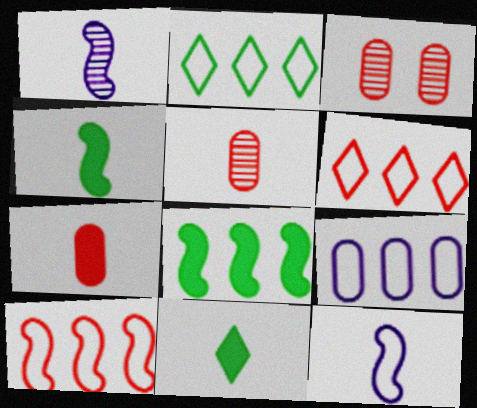[[2, 9, 10], 
[5, 11, 12]]